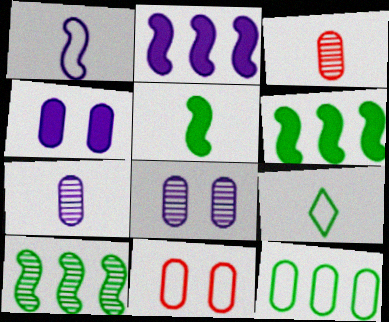[[3, 4, 12]]